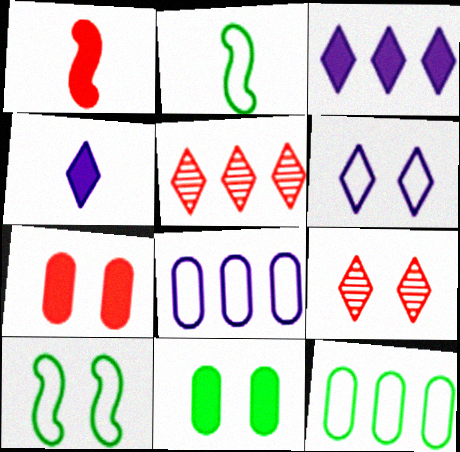[[1, 3, 11]]